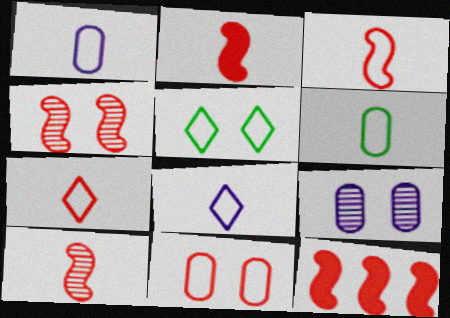[[2, 3, 10], 
[3, 4, 12], 
[3, 6, 8]]